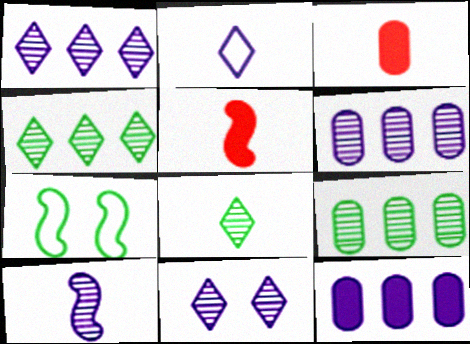[[1, 3, 7], 
[6, 10, 11]]